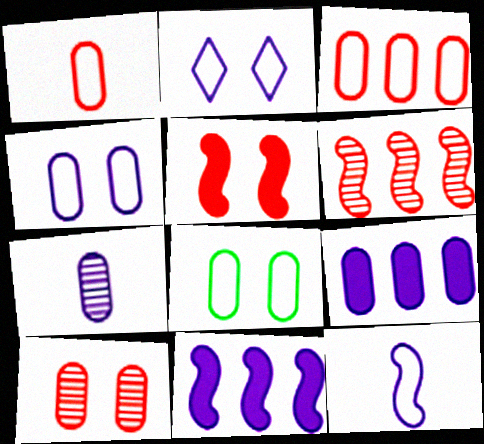[[2, 7, 11], 
[4, 7, 9]]